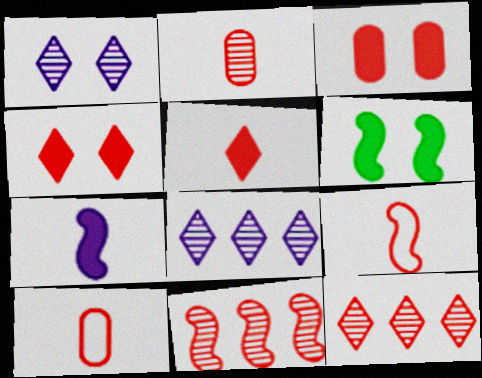[[2, 5, 9], 
[3, 9, 12], 
[4, 10, 11], 
[6, 8, 10]]